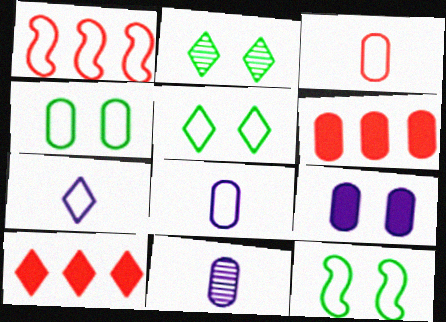[[1, 4, 7], 
[1, 5, 8], 
[2, 7, 10], 
[4, 5, 12], 
[4, 6, 11], 
[10, 11, 12]]